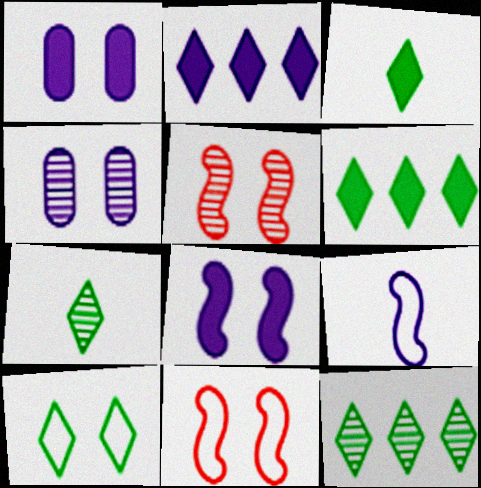[[1, 5, 10], 
[2, 4, 9], 
[3, 10, 12], 
[6, 7, 10]]